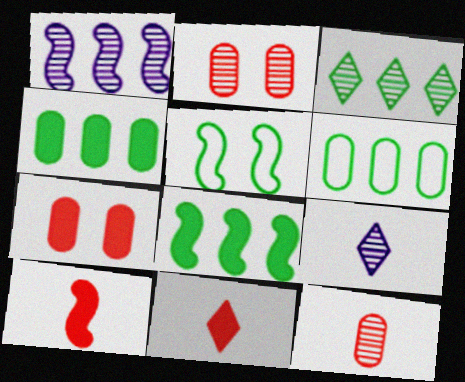[[1, 5, 10], 
[3, 6, 8]]